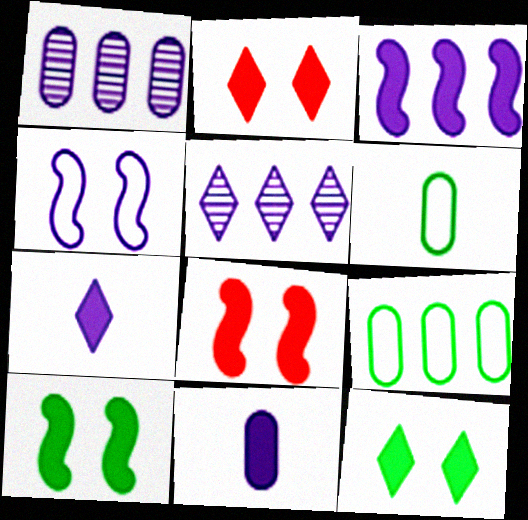[[1, 4, 7], 
[4, 5, 11], 
[5, 6, 8]]